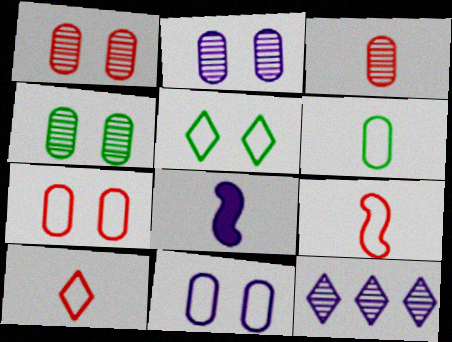[[1, 2, 4], 
[8, 11, 12]]